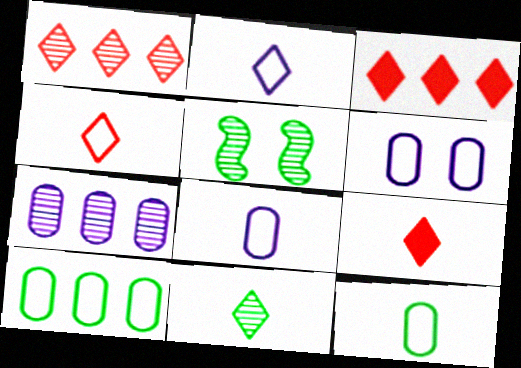[[2, 9, 11], 
[3, 5, 8]]